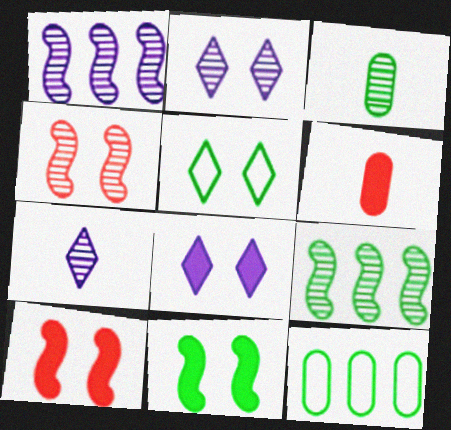[[1, 5, 6], 
[7, 10, 12]]